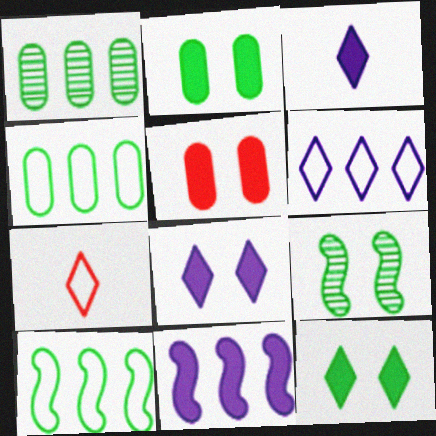[]